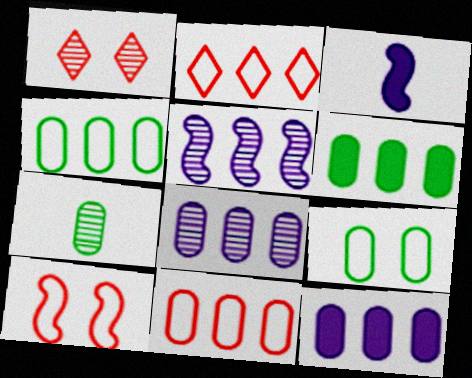[[1, 3, 4], 
[1, 5, 7], 
[2, 5, 6], 
[6, 7, 9], 
[6, 8, 11]]